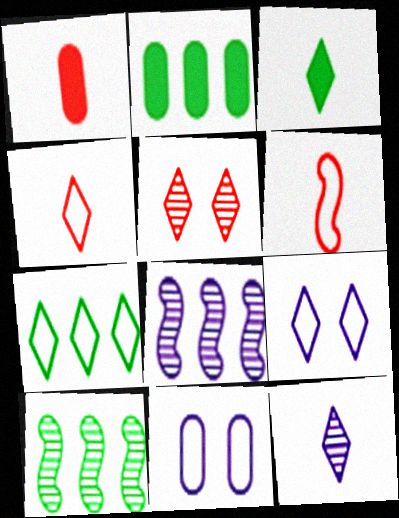[[1, 9, 10], 
[2, 7, 10], 
[3, 4, 12], 
[4, 7, 9], 
[6, 7, 11]]